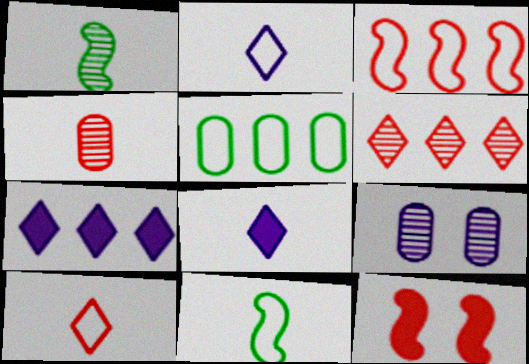[[1, 6, 9], 
[4, 8, 11]]